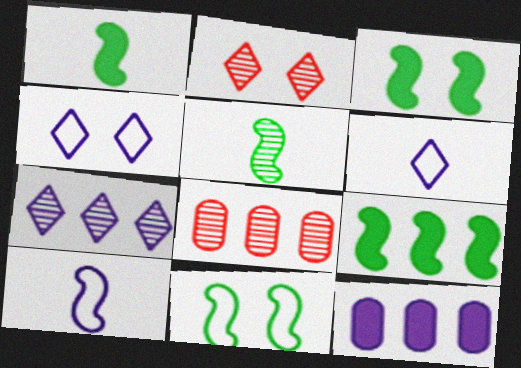[[1, 3, 9], 
[1, 4, 8], 
[3, 6, 8], 
[5, 9, 11]]